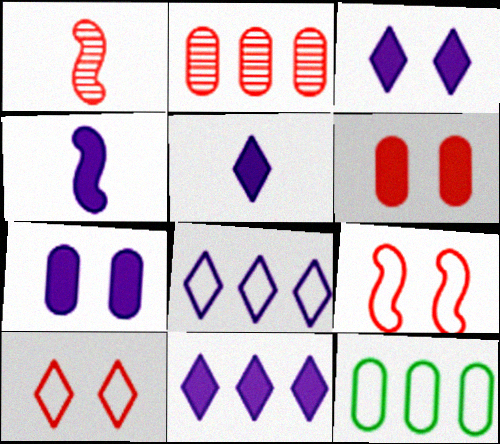[[1, 3, 12], 
[3, 5, 11], 
[4, 7, 11]]